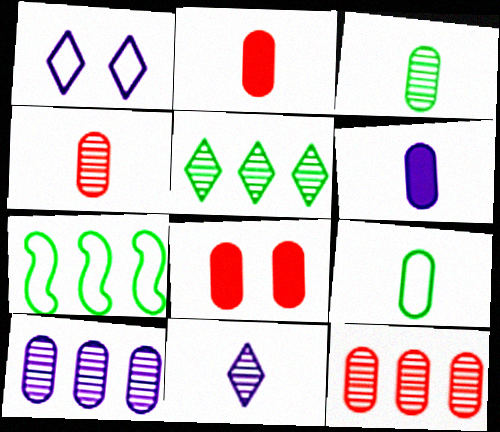[[4, 6, 9], 
[7, 8, 11], 
[8, 9, 10]]